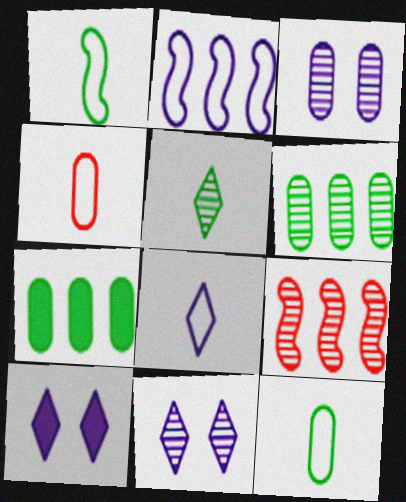[[1, 4, 8], 
[3, 4, 7], 
[3, 5, 9], 
[9, 10, 12]]